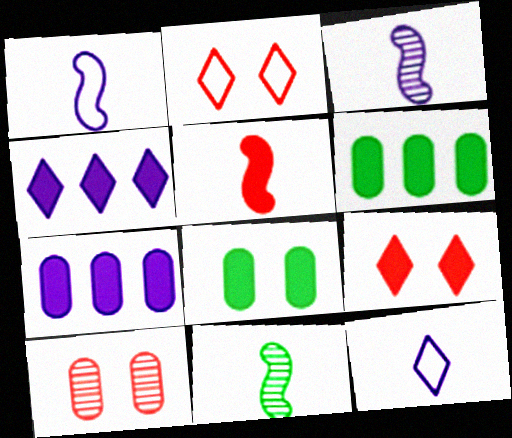[[1, 5, 11], 
[2, 3, 6], 
[2, 7, 11], 
[4, 5, 8]]